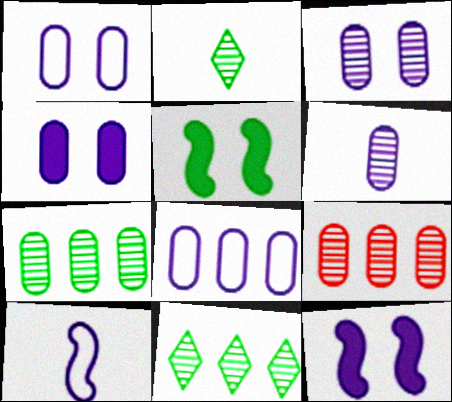[[1, 3, 4], 
[4, 6, 8]]